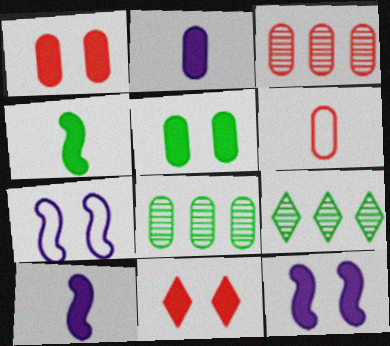[[1, 3, 6], 
[5, 11, 12], 
[6, 9, 12]]